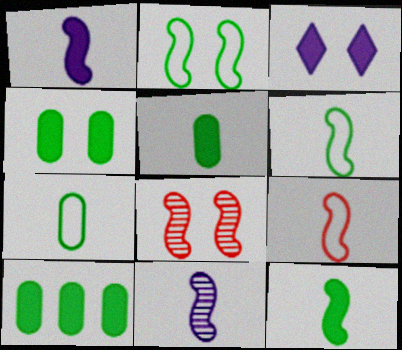[[4, 5, 10], 
[9, 11, 12]]